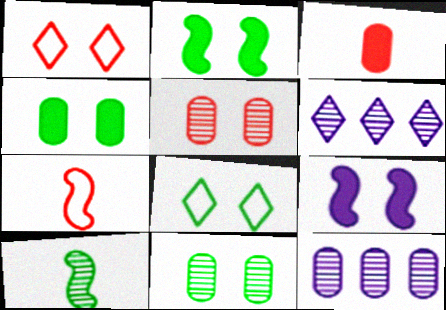[[1, 9, 11], 
[2, 8, 11], 
[4, 6, 7], 
[5, 6, 10], 
[5, 8, 9]]